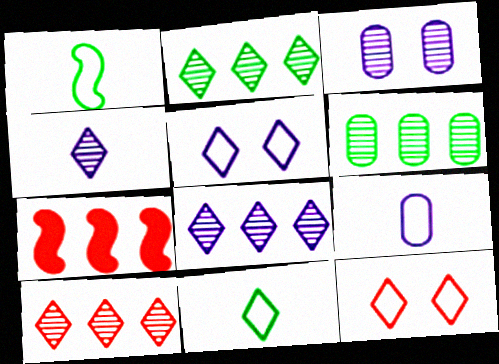[[2, 8, 10], 
[3, 7, 11]]